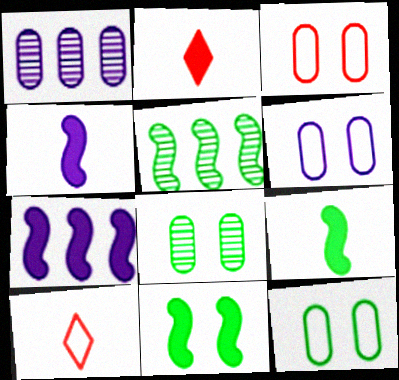[[1, 10, 11], 
[2, 5, 6], 
[3, 6, 12], 
[7, 8, 10]]